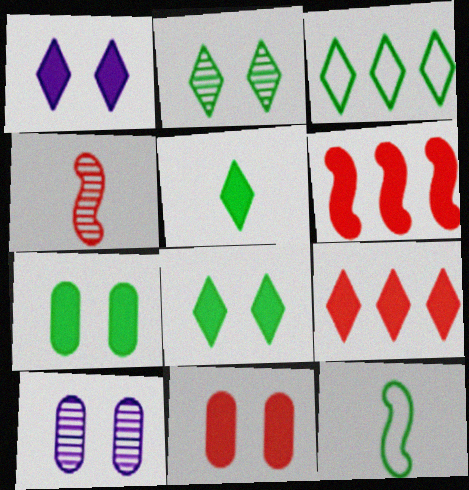[[1, 5, 9], 
[2, 3, 5], 
[9, 10, 12]]